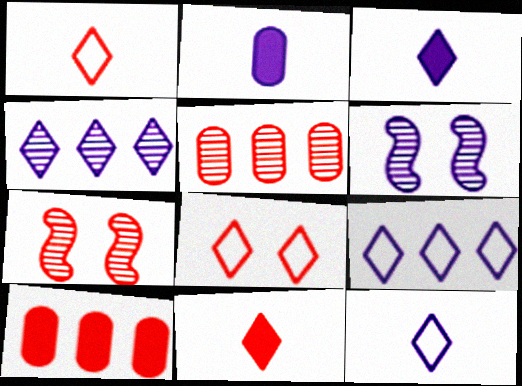[[1, 7, 10], 
[2, 6, 9]]